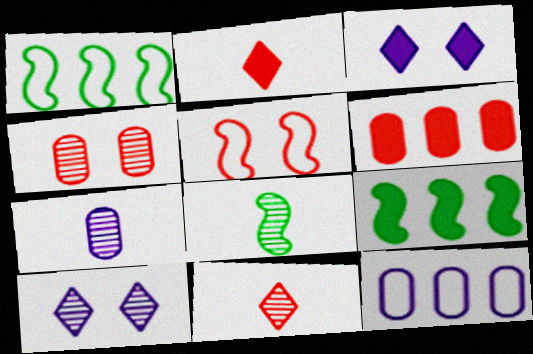[[5, 6, 11], 
[7, 8, 11]]